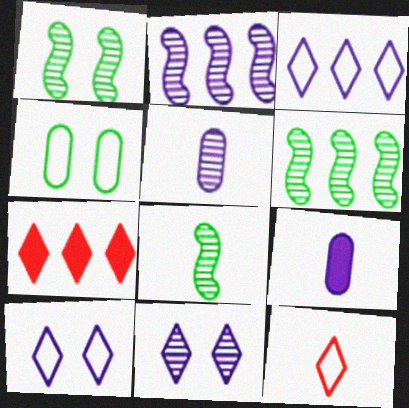[[1, 6, 8], 
[2, 5, 11], 
[2, 9, 10], 
[8, 9, 12]]